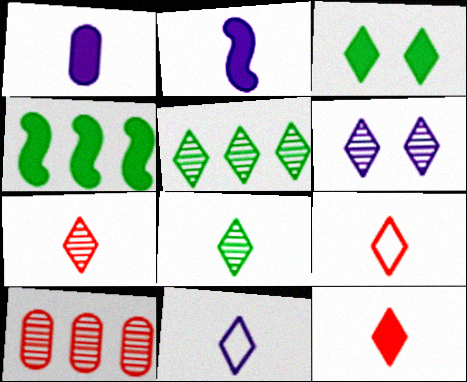[[5, 6, 7], 
[7, 9, 12], 
[8, 11, 12]]